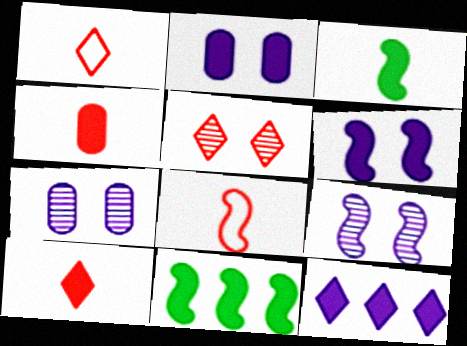[[1, 7, 11], 
[2, 10, 11], 
[8, 9, 11]]